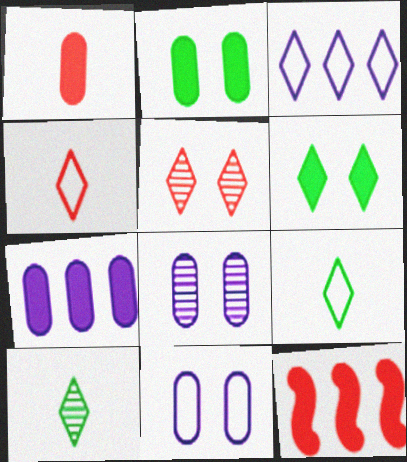[[1, 2, 7], 
[8, 9, 12], 
[10, 11, 12]]